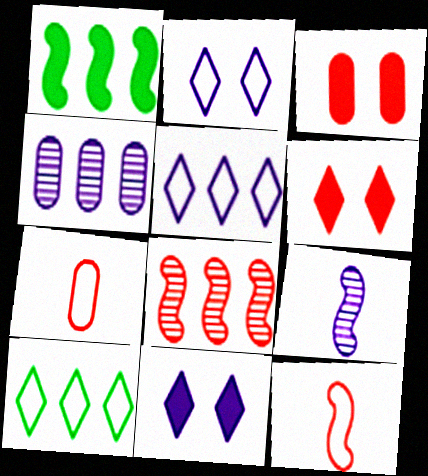[[3, 9, 10], 
[6, 7, 8]]